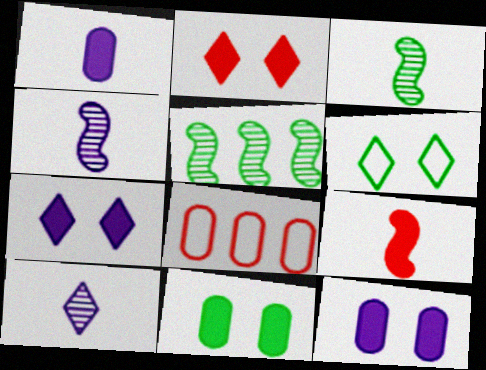[[3, 7, 8]]